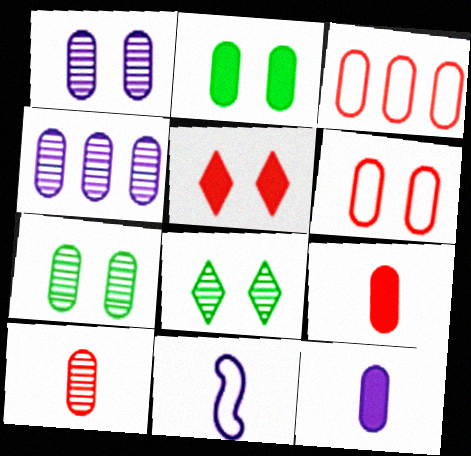[[1, 2, 6], 
[3, 7, 12], 
[4, 7, 10]]